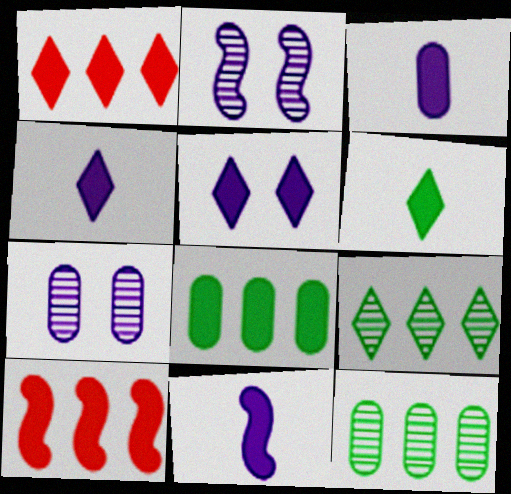[[1, 5, 6], 
[3, 4, 11]]